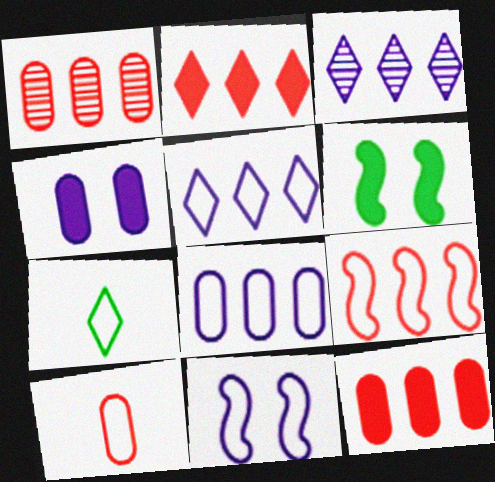[[1, 2, 9], 
[3, 6, 10]]